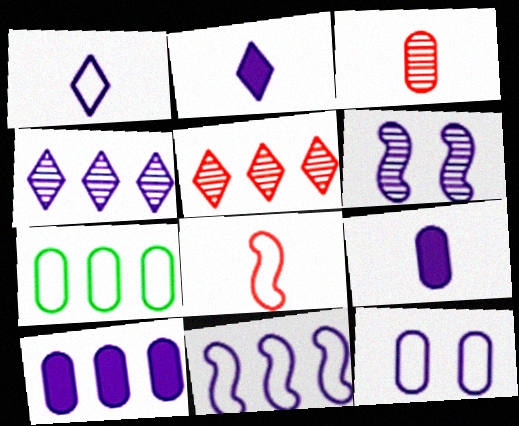[[1, 6, 10], 
[1, 11, 12], 
[4, 10, 11]]